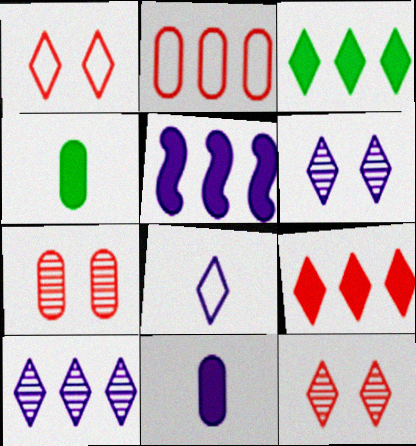[[3, 8, 12]]